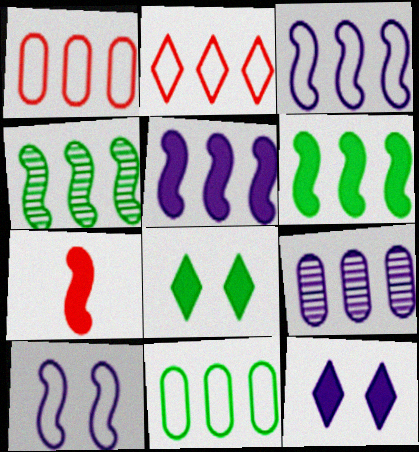[[2, 3, 11], 
[2, 6, 9], 
[4, 7, 10]]